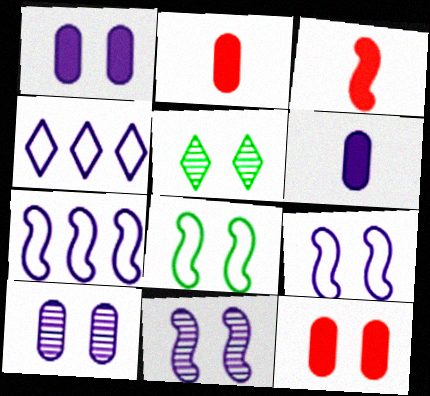[[2, 5, 7], 
[4, 6, 11], 
[5, 9, 12]]